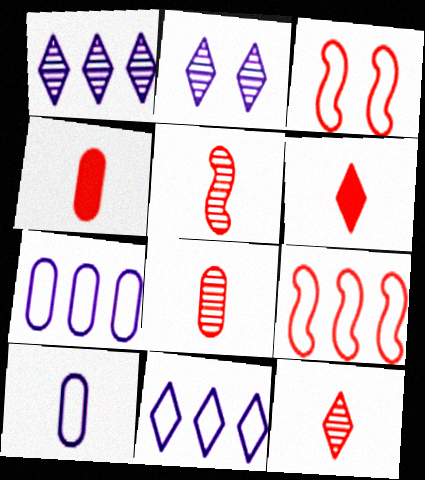[[5, 8, 12]]